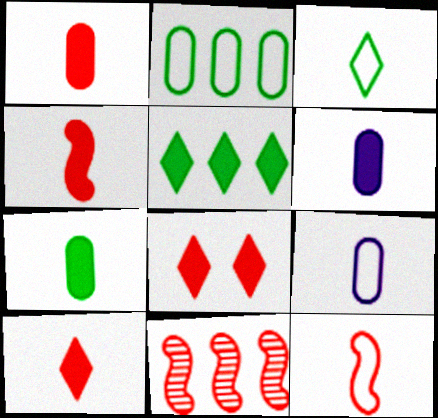[[1, 4, 10], 
[1, 6, 7], 
[3, 9, 12]]